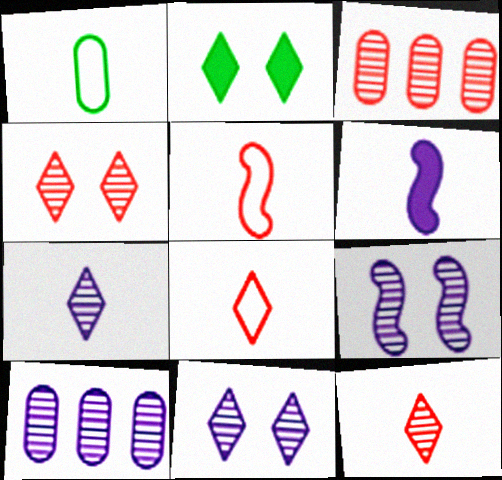[[1, 6, 12], 
[2, 5, 10], 
[7, 9, 10]]